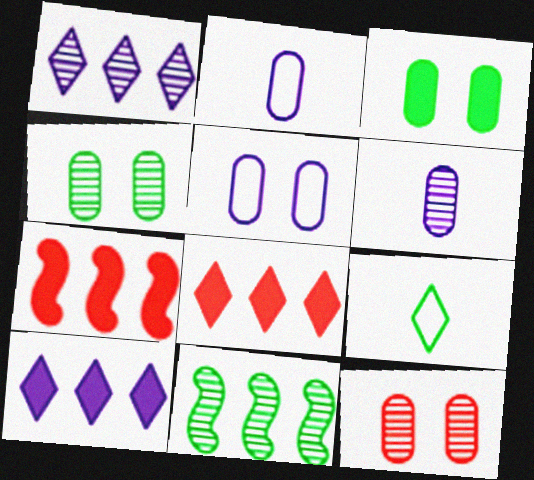[[3, 5, 12], 
[3, 9, 11]]